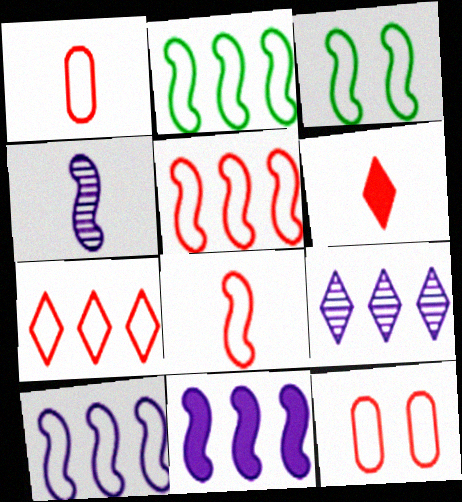[[2, 5, 10], 
[3, 8, 10], 
[7, 8, 12]]